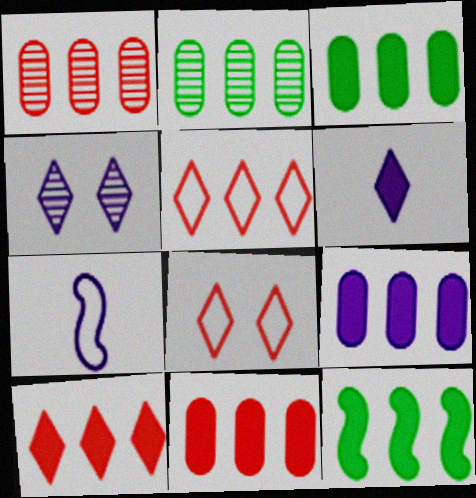[[3, 9, 11], 
[4, 7, 9], 
[9, 10, 12]]